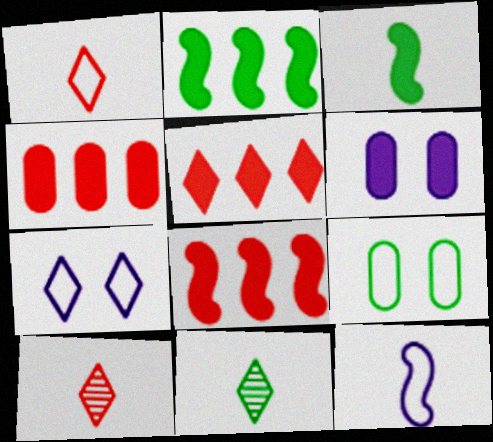[[2, 9, 11], 
[3, 5, 6], 
[4, 5, 8], 
[5, 7, 11]]